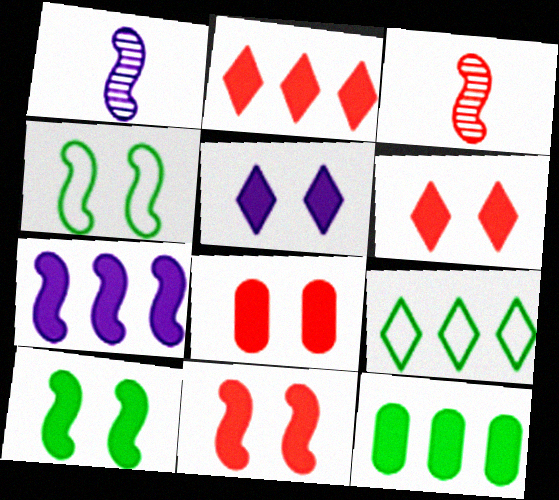[[1, 8, 9], 
[2, 7, 12], 
[3, 4, 7], 
[5, 8, 10], 
[6, 8, 11]]